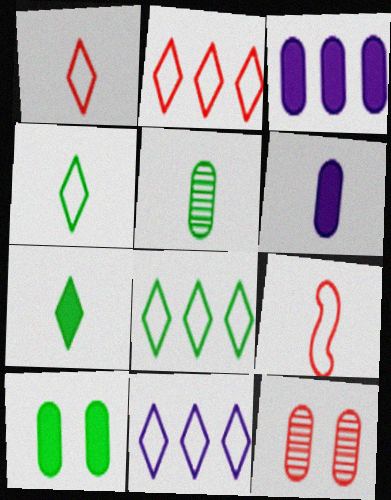[[2, 8, 11]]